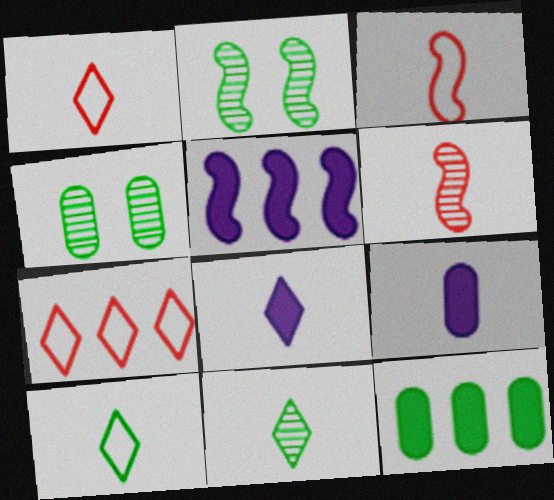[[1, 4, 5], 
[1, 8, 11], 
[2, 3, 5], 
[2, 7, 9], 
[2, 10, 12], 
[3, 9, 11], 
[6, 9, 10]]